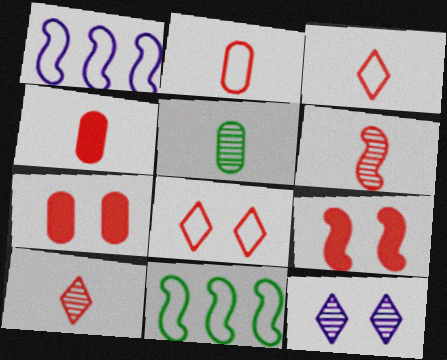[[3, 4, 6], 
[4, 11, 12]]